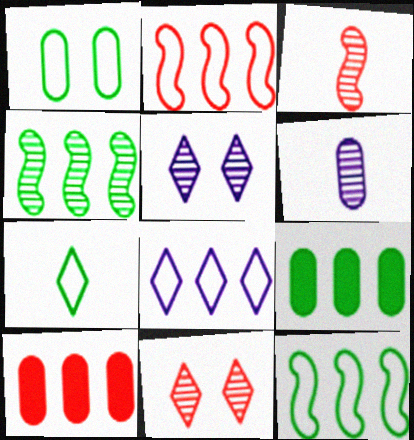[[1, 6, 10], 
[1, 7, 12], 
[4, 6, 11], 
[4, 8, 10]]